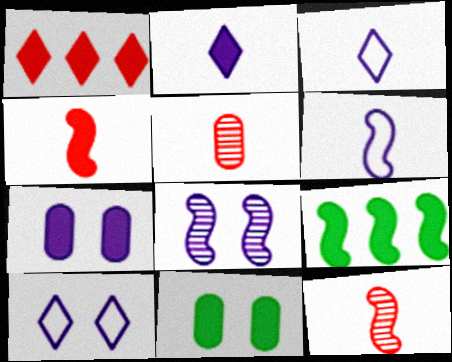[[5, 9, 10], 
[7, 8, 10]]